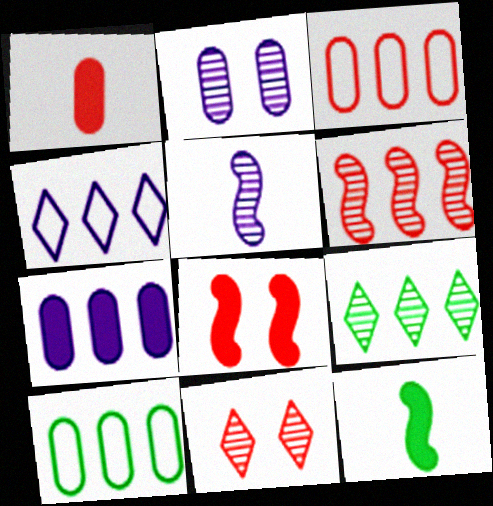[[1, 2, 10]]